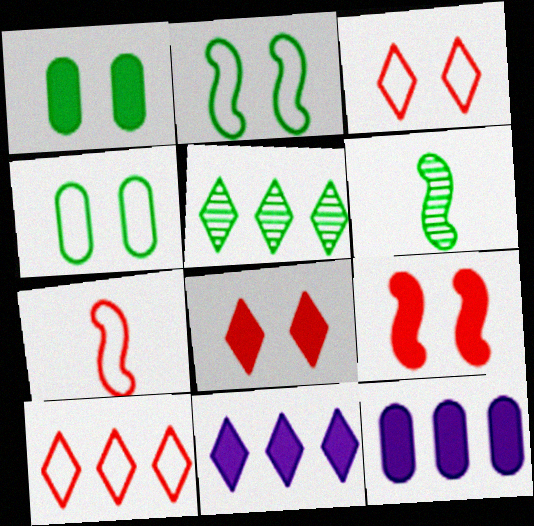[[3, 6, 12], 
[5, 10, 11]]